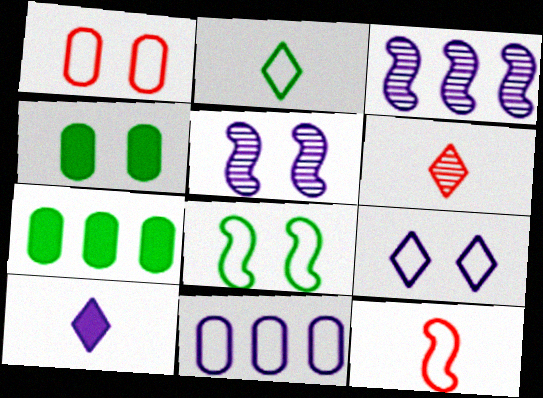[[1, 8, 9], 
[2, 6, 10], 
[5, 10, 11]]